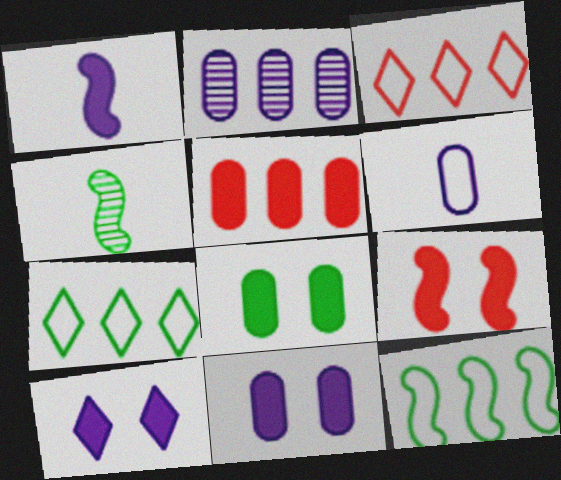[[2, 6, 11], 
[3, 4, 11], 
[4, 7, 8], 
[8, 9, 10]]